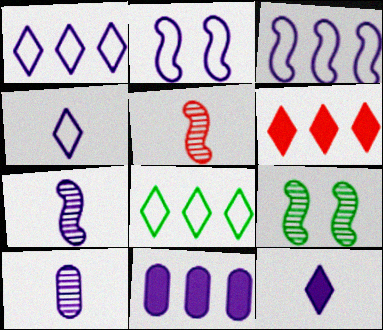[]